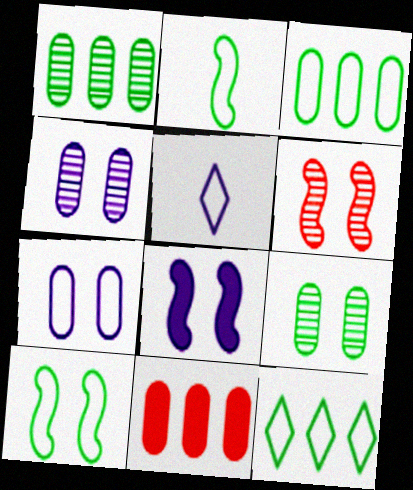[[6, 8, 10]]